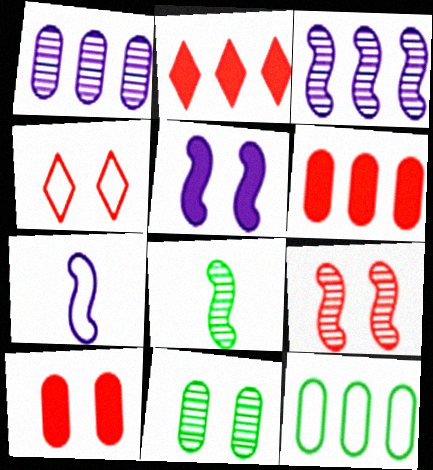[[1, 6, 12], 
[2, 3, 12], 
[2, 7, 11], 
[3, 5, 7], 
[3, 8, 9], 
[4, 5, 11], 
[4, 7, 12], 
[4, 9, 10]]